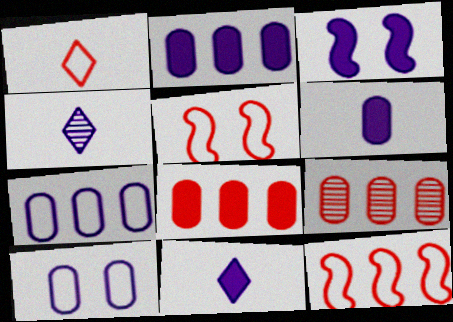[[2, 3, 11], 
[3, 4, 7]]